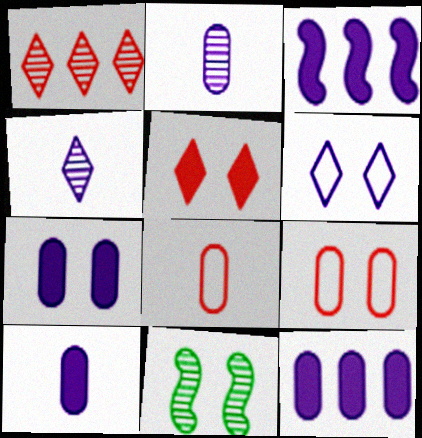[[1, 2, 11], 
[2, 3, 6], 
[7, 10, 12]]